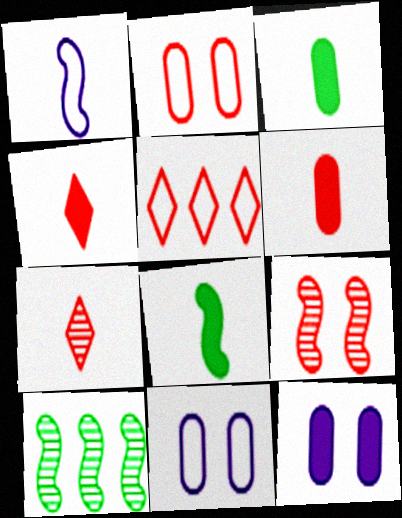[[1, 3, 7], 
[4, 10, 11], 
[5, 6, 9]]